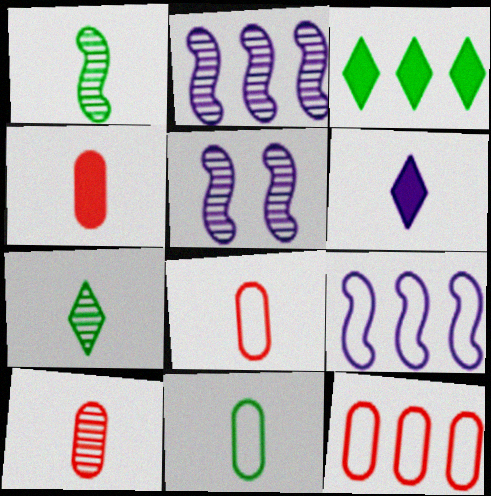[[1, 6, 8], 
[2, 3, 12], 
[3, 5, 8], 
[4, 8, 10]]